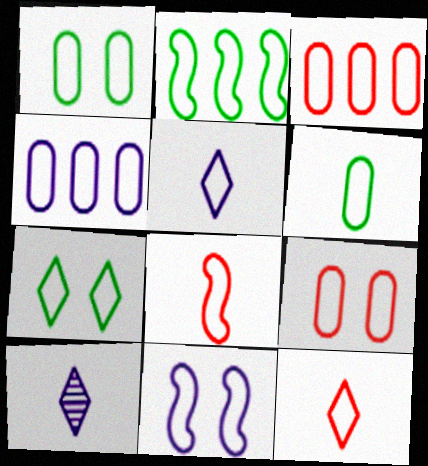[[2, 5, 9], 
[2, 6, 7], 
[2, 8, 11], 
[4, 5, 11], 
[4, 6, 9], 
[4, 7, 8], 
[5, 6, 8], 
[7, 9, 11]]